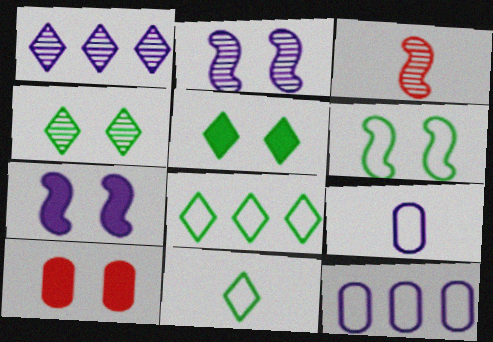[[1, 7, 9], 
[3, 5, 12], 
[5, 7, 10]]